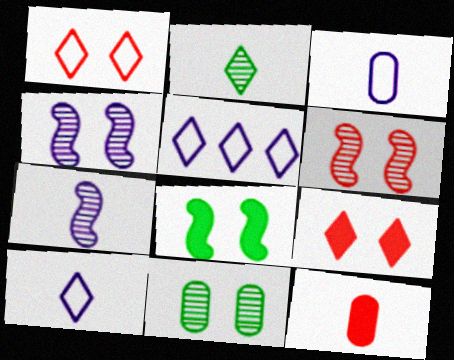[[2, 5, 9]]